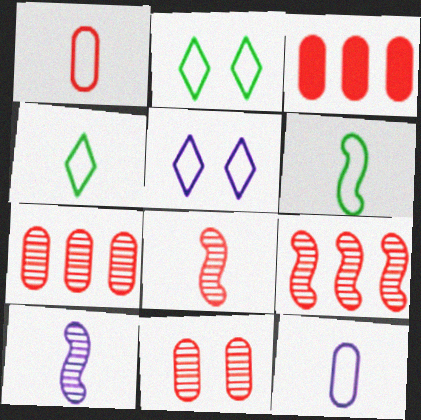[[1, 3, 11], 
[2, 3, 10]]